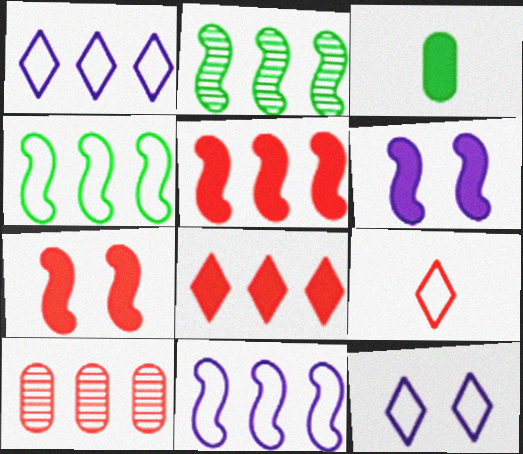[[2, 5, 11], 
[3, 6, 8], 
[7, 9, 10]]